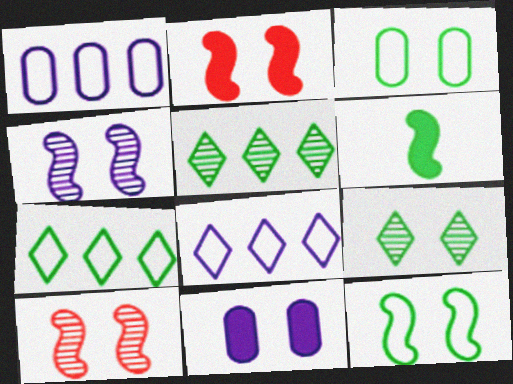[[2, 4, 12], 
[3, 5, 6]]